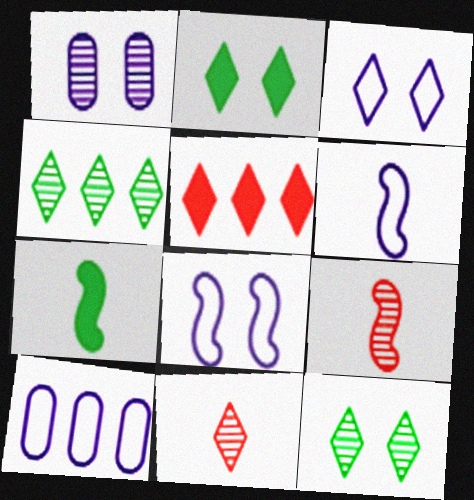[[1, 4, 9], 
[2, 9, 10], 
[3, 6, 10], 
[6, 7, 9]]